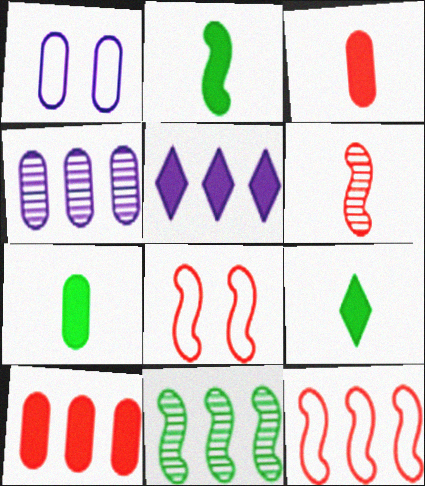[[2, 7, 9], 
[4, 8, 9]]